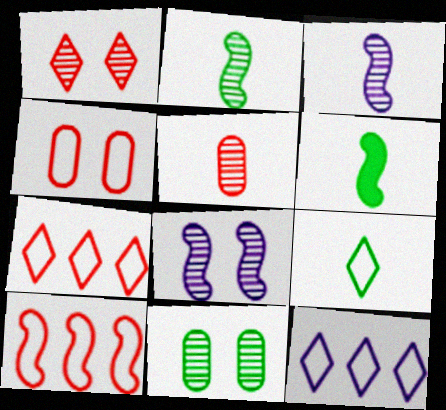[[1, 8, 11], 
[6, 8, 10]]